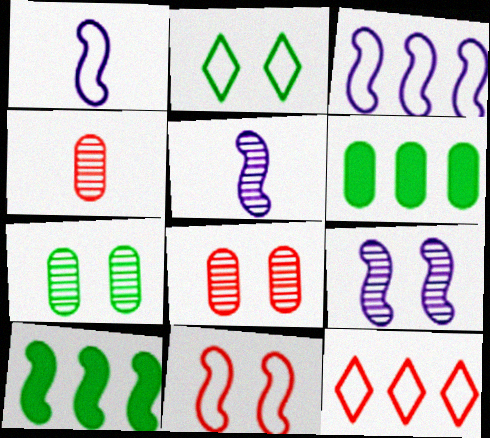[[5, 10, 11]]